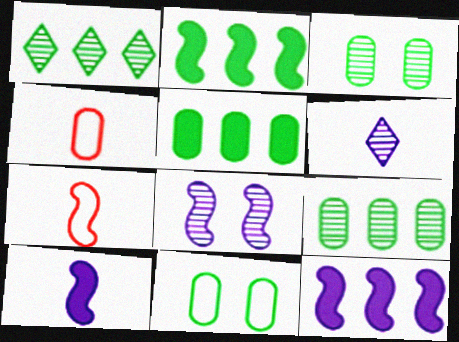[[2, 7, 8]]